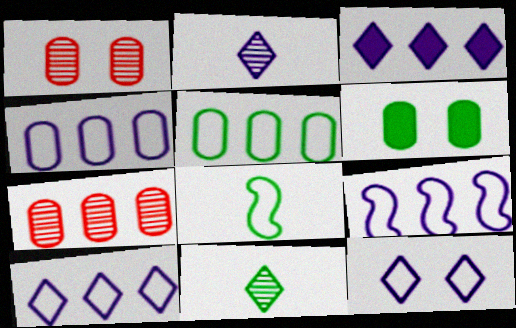[[1, 3, 8], 
[2, 3, 12], 
[4, 9, 10]]